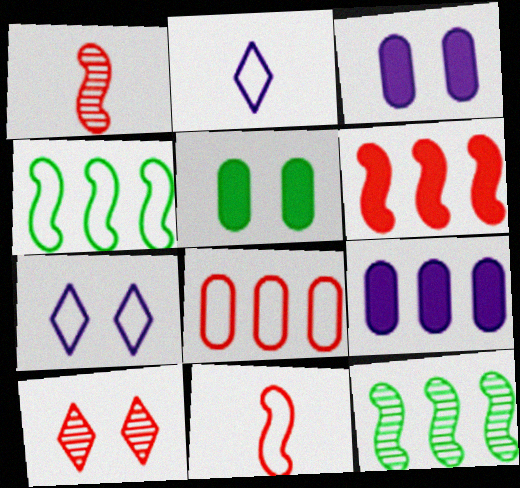[]